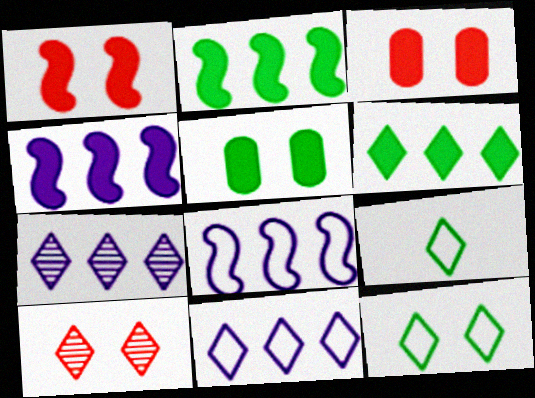[]